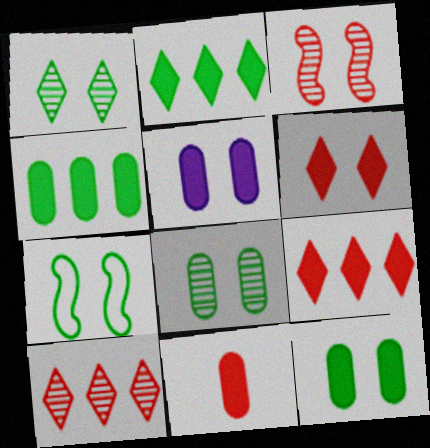[[1, 7, 12], 
[4, 5, 11]]